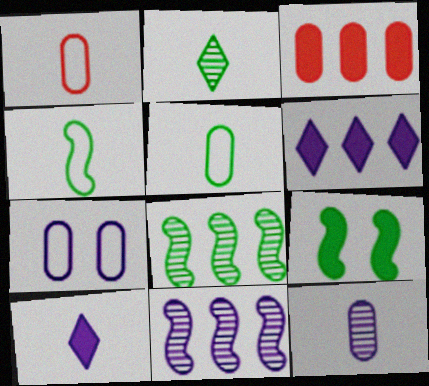[[3, 9, 10], 
[4, 8, 9], 
[7, 10, 11]]